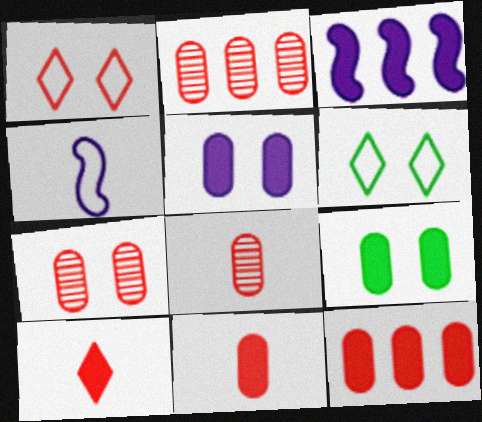[[2, 7, 8], 
[3, 6, 8], 
[3, 9, 10]]